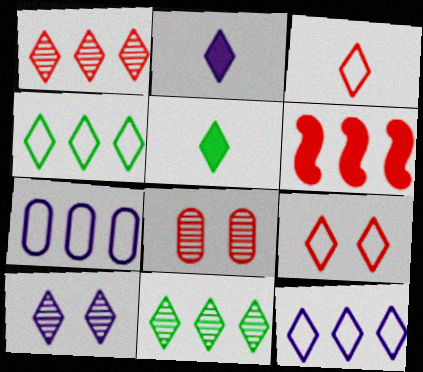[[2, 9, 11], 
[2, 10, 12], 
[3, 6, 8], 
[6, 7, 11]]